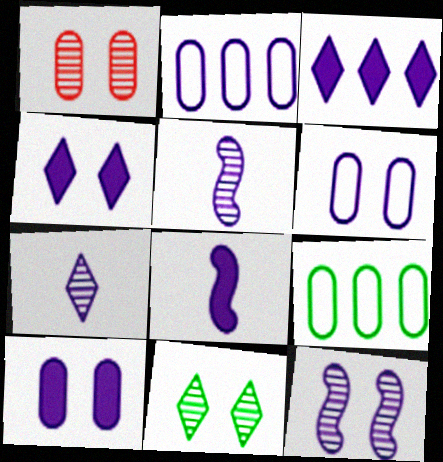[[1, 11, 12], 
[2, 4, 5], 
[3, 5, 6], 
[3, 8, 10], 
[4, 6, 12]]